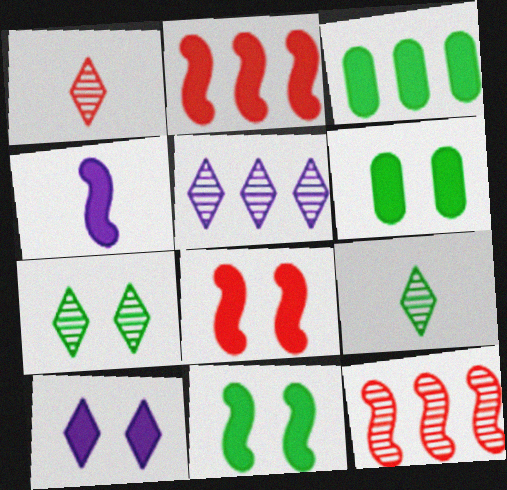[[1, 5, 7], 
[2, 4, 11], 
[6, 8, 10]]